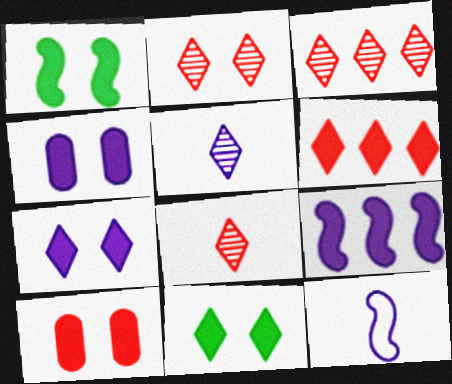[[1, 7, 10], 
[2, 3, 8]]